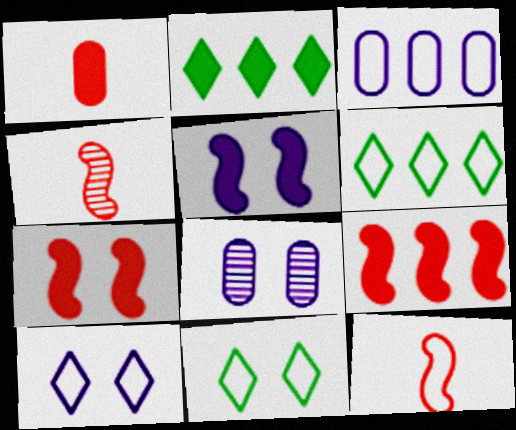[[1, 2, 5], 
[2, 8, 12], 
[3, 11, 12], 
[5, 8, 10], 
[7, 8, 11]]